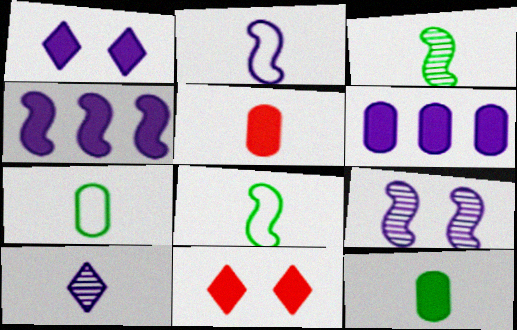[[2, 4, 9], 
[4, 11, 12], 
[5, 8, 10]]